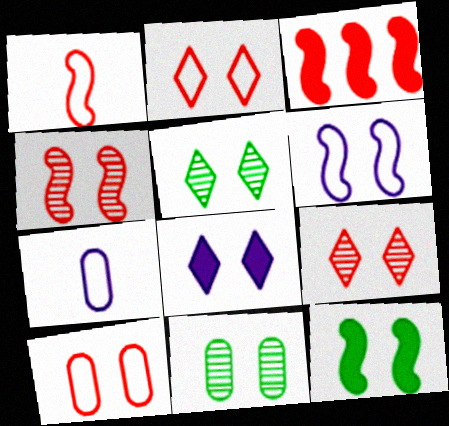[[1, 3, 4], 
[2, 5, 8], 
[3, 5, 7], 
[4, 6, 12]]